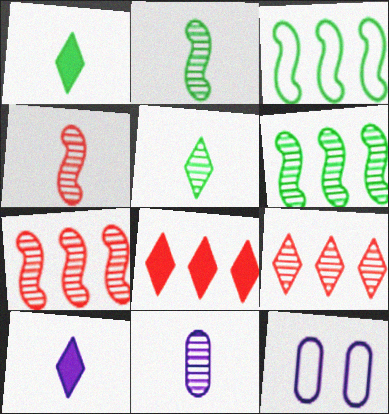[[1, 7, 12], 
[2, 8, 12], 
[4, 5, 11]]